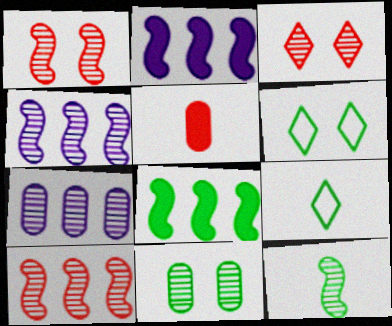[[1, 4, 12], 
[3, 7, 12], 
[4, 5, 6], 
[8, 9, 11]]